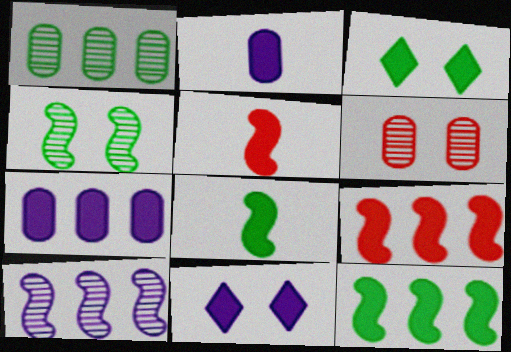[[2, 3, 9], 
[3, 5, 7]]